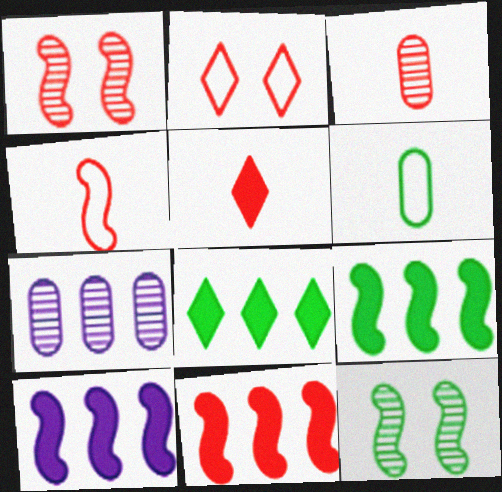[[1, 4, 11], 
[2, 3, 11], 
[3, 4, 5], 
[4, 10, 12], 
[6, 8, 12], 
[9, 10, 11]]